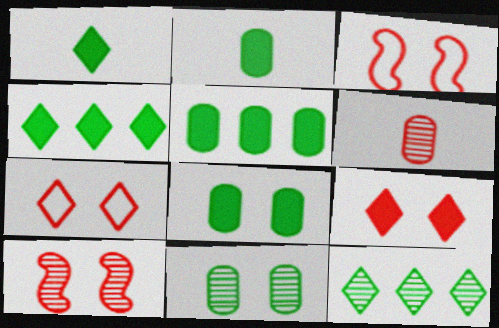[[2, 5, 8]]